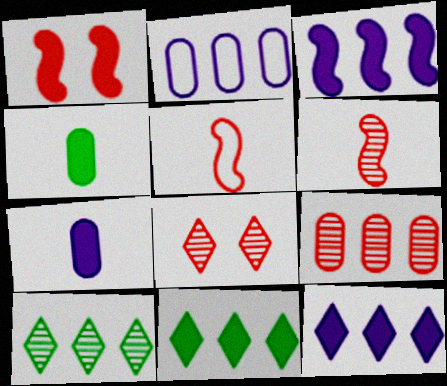[[1, 4, 12], 
[1, 7, 11], 
[6, 8, 9]]